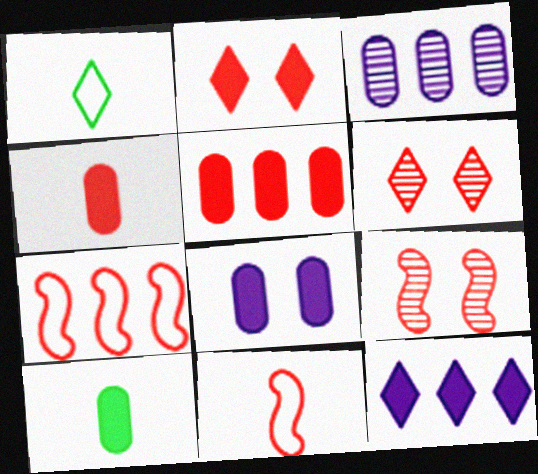[[1, 6, 12], 
[4, 6, 7], 
[5, 6, 11], 
[5, 8, 10]]